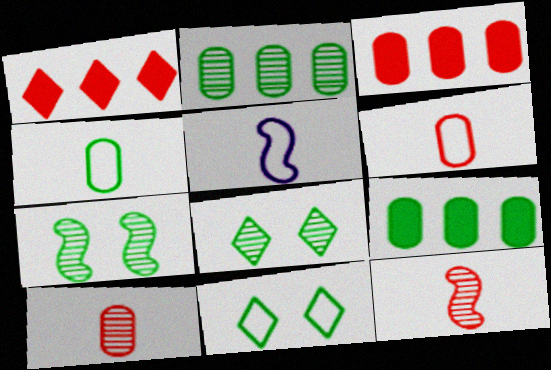[[3, 5, 8]]